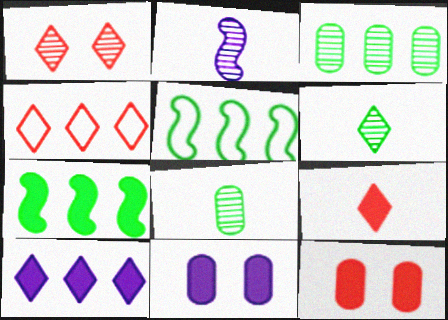[[1, 2, 3], 
[1, 4, 9], 
[7, 9, 11]]